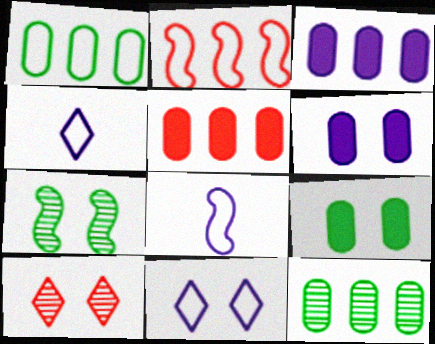[[4, 5, 7]]